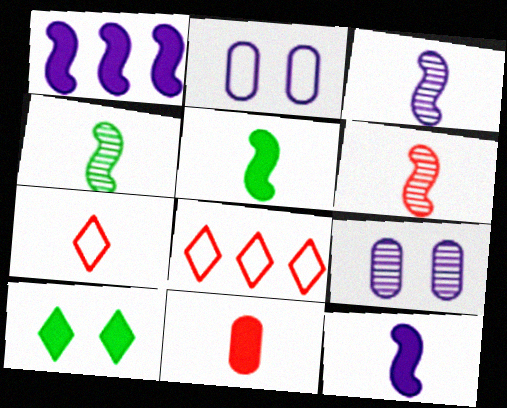[[1, 10, 11], 
[3, 4, 6], 
[5, 8, 9], 
[6, 7, 11]]